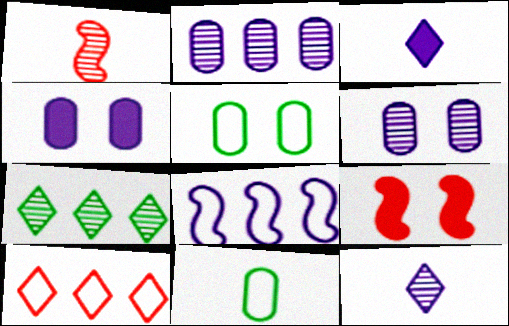[[1, 3, 11], 
[1, 6, 7], 
[3, 6, 8], 
[4, 8, 12]]